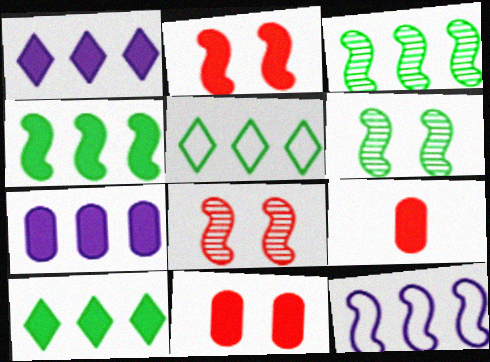[]